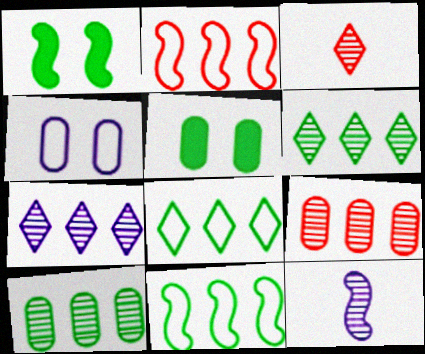[[1, 2, 12]]